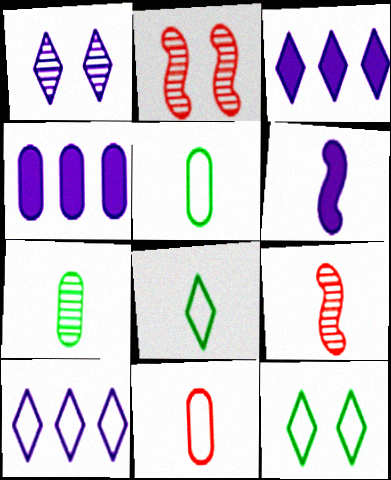[[2, 3, 5], 
[2, 4, 8], 
[4, 9, 12]]